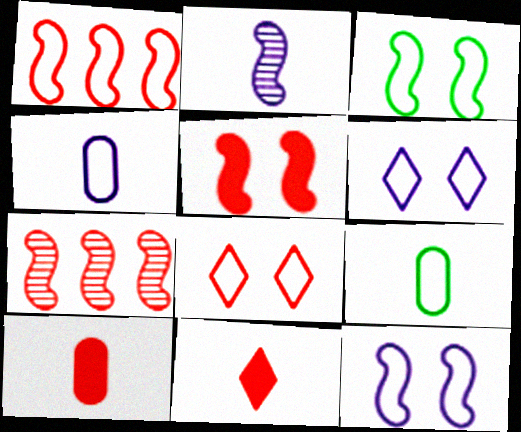[[1, 6, 9], 
[2, 9, 11], 
[7, 8, 10]]